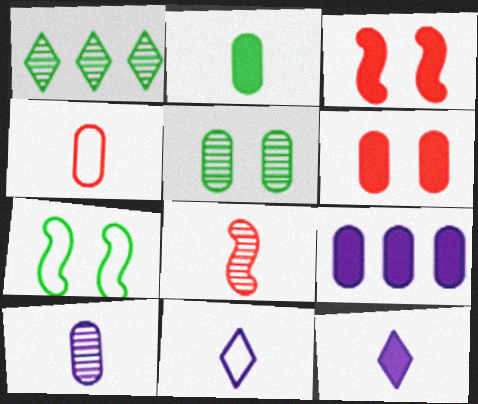[[1, 2, 7], 
[2, 4, 10], 
[2, 6, 9], 
[2, 8, 11], 
[4, 5, 9]]